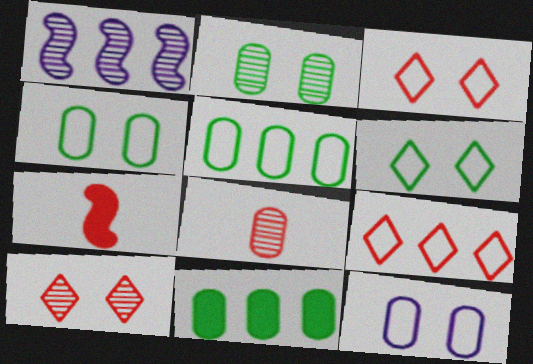[[1, 9, 11], 
[8, 11, 12]]